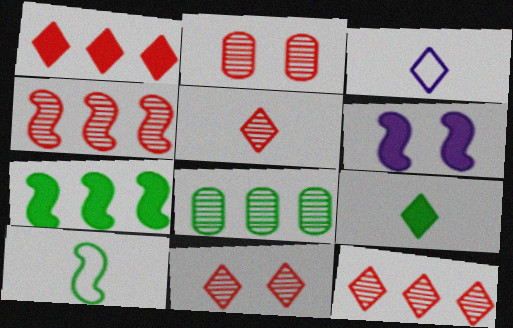[[2, 3, 7], 
[2, 4, 5], 
[3, 5, 9], 
[4, 6, 10], 
[5, 11, 12]]